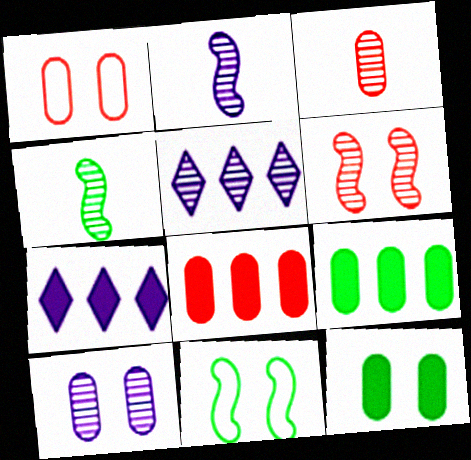[[1, 3, 8], 
[1, 4, 7], 
[1, 10, 12], 
[2, 5, 10], 
[3, 7, 11]]